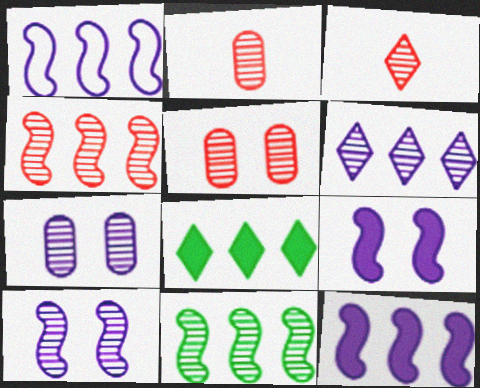[[3, 4, 5], 
[3, 7, 11]]